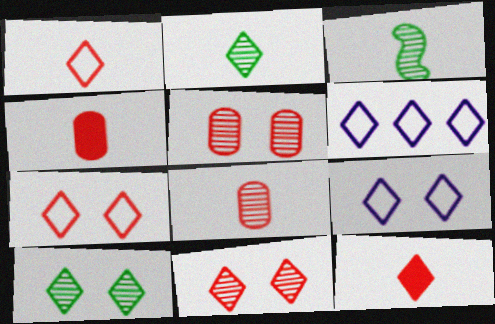[[6, 10, 12]]